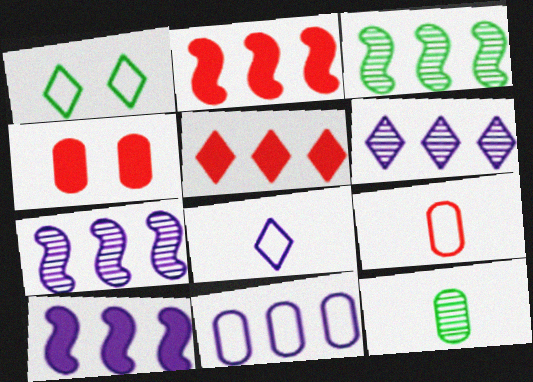[[3, 4, 8], 
[3, 5, 11], 
[4, 11, 12], 
[6, 10, 11]]